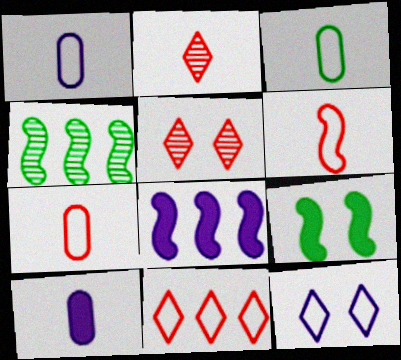[[1, 3, 7], 
[3, 5, 8]]